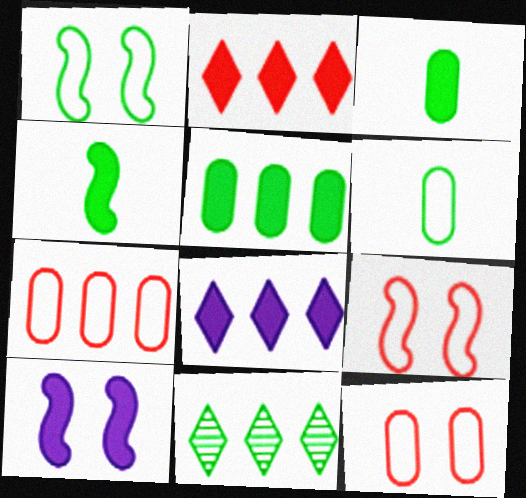[[1, 3, 11], 
[2, 3, 10]]